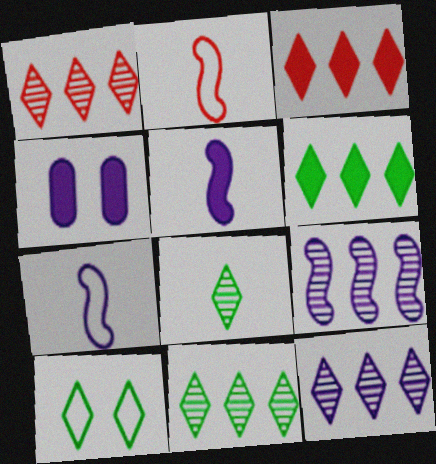[[1, 11, 12], 
[2, 4, 11], 
[4, 7, 12], 
[6, 8, 10]]